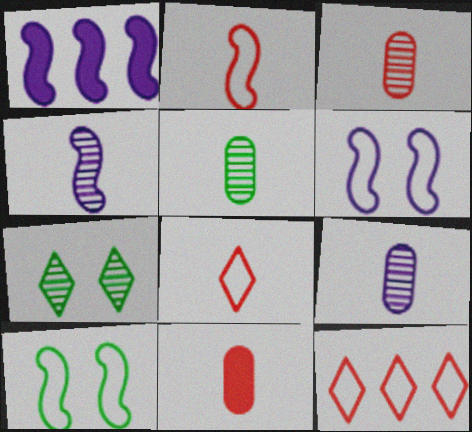[[1, 4, 6], 
[3, 5, 9]]